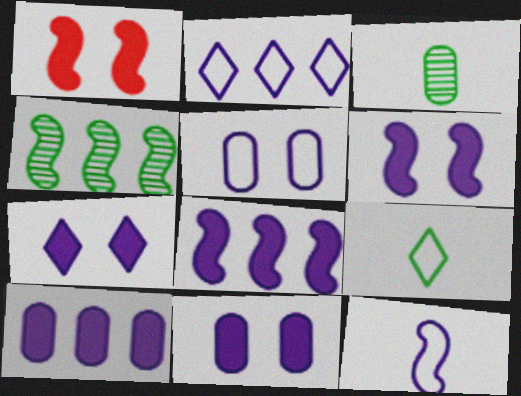[[1, 2, 3], 
[1, 4, 12], 
[2, 5, 12], 
[6, 7, 11]]